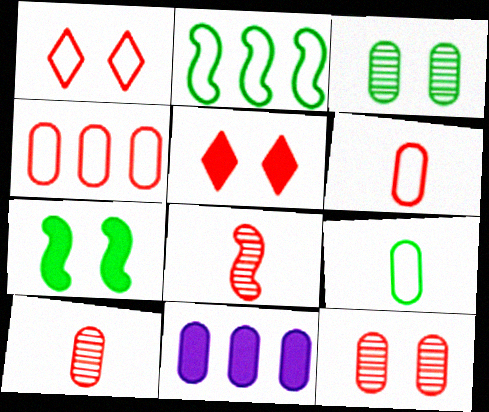[[3, 6, 11], 
[4, 5, 8], 
[9, 11, 12]]